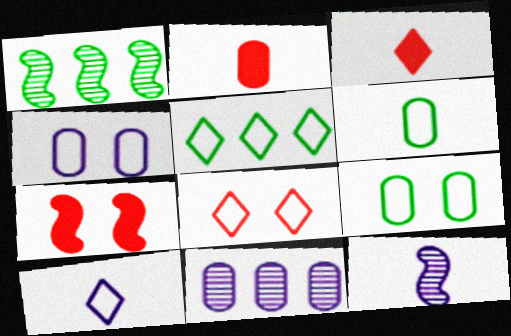[[1, 3, 4], 
[2, 9, 11], 
[3, 6, 12], 
[5, 8, 10]]